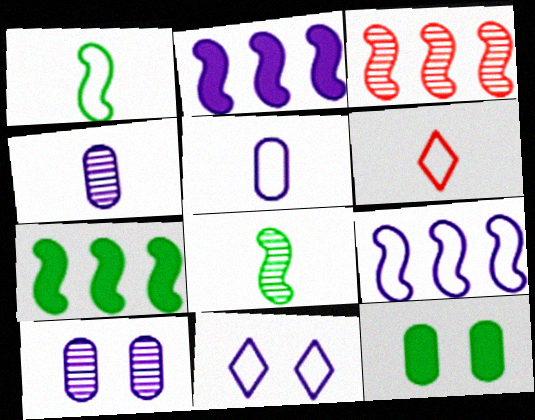[[1, 5, 6], 
[2, 4, 11], 
[3, 7, 9], 
[5, 9, 11], 
[6, 7, 10]]